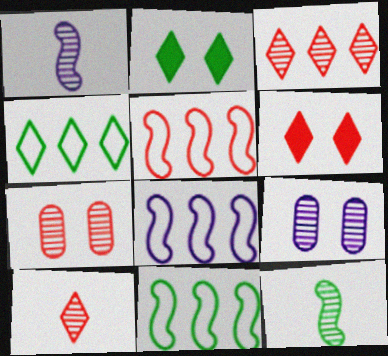[[3, 9, 12], 
[5, 8, 11]]